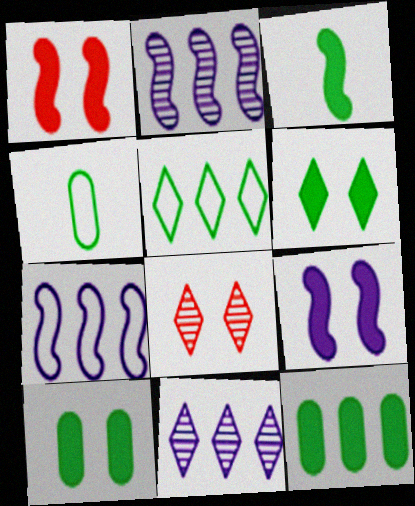[[1, 4, 11], 
[3, 6, 12]]